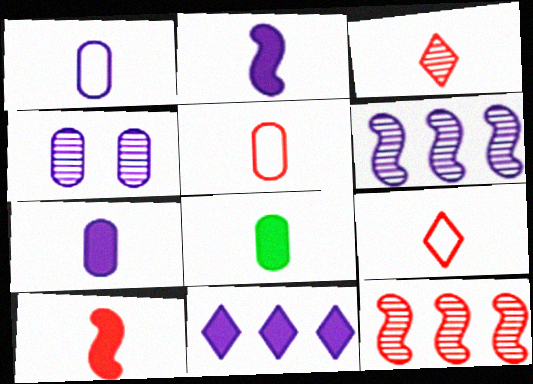[[3, 5, 10]]